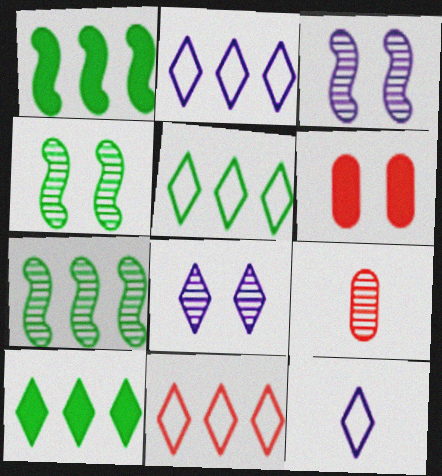[[2, 5, 11], 
[6, 7, 12], 
[7, 8, 9]]